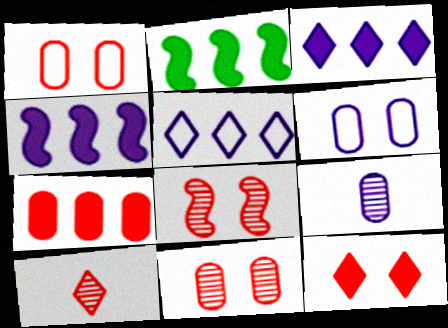[[1, 8, 12], 
[2, 3, 7], 
[2, 6, 10]]